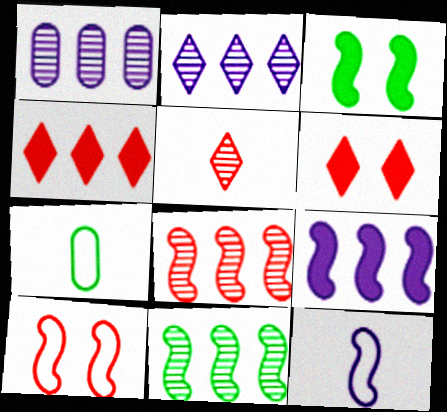[[3, 8, 12]]